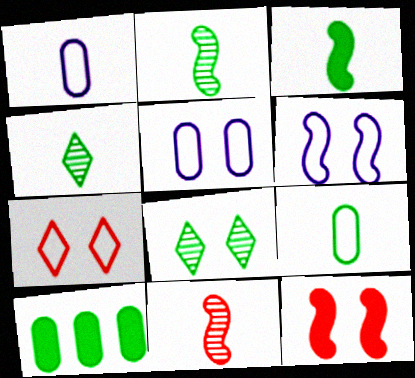[[3, 4, 9], 
[5, 8, 12]]